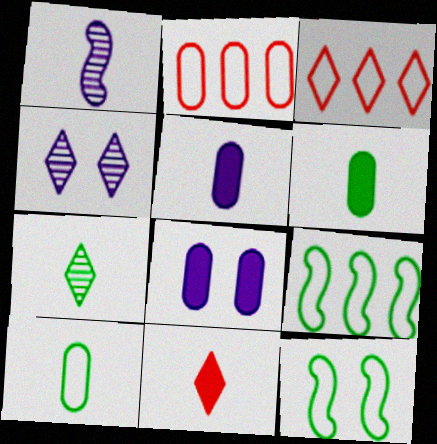[[1, 10, 11]]